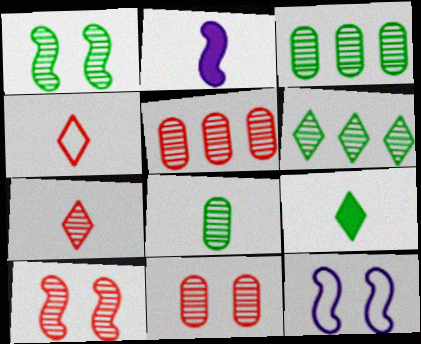[[1, 6, 8], 
[2, 4, 8], 
[5, 7, 10], 
[5, 9, 12]]